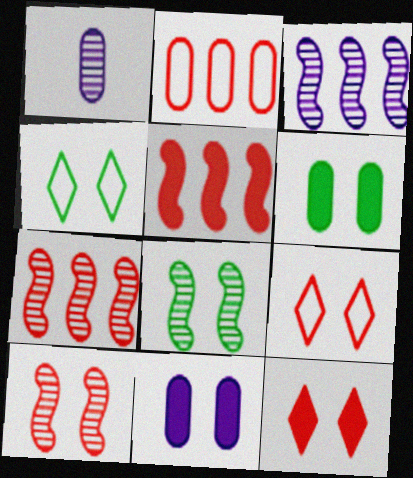[[1, 2, 6], 
[1, 4, 5], 
[4, 6, 8], 
[4, 10, 11], 
[8, 9, 11]]